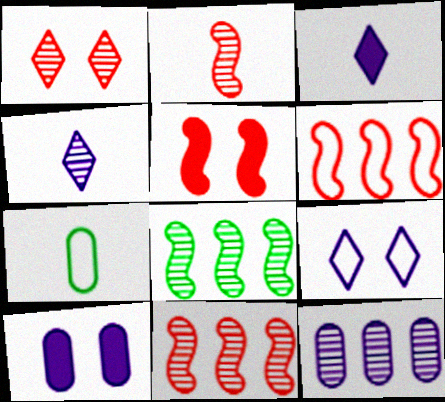[[2, 3, 7], 
[2, 5, 6], 
[6, 7, 9]]